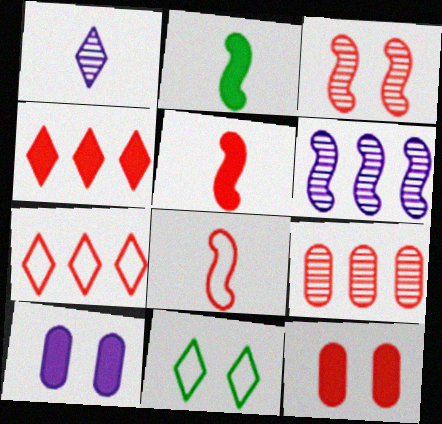[[1, 4, 11], 
[2, 4, 10], 
[3, 10, 11], 
[4, 5, 12]]